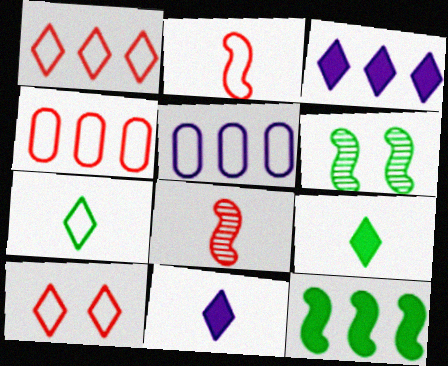[[2, 4, 10], 
[4, 6, 11]]